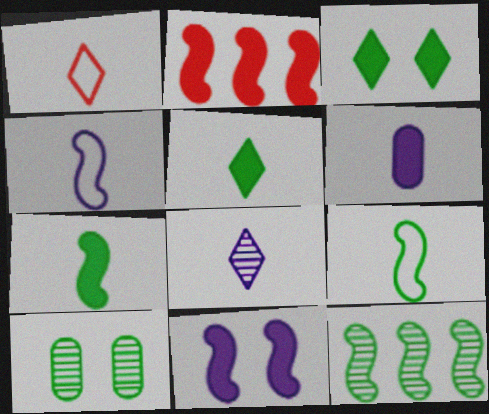[[1, 5, 8], 
[2, 3, 6], 
[2, 7, 11], 
[4, 6, 8]]